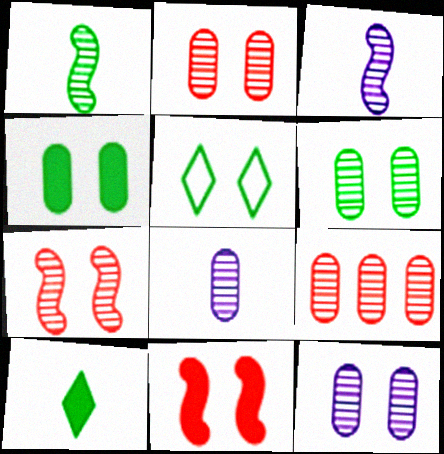[[2, 6, 12], 
[5, 11, 12], 
[6, 8, 9]]